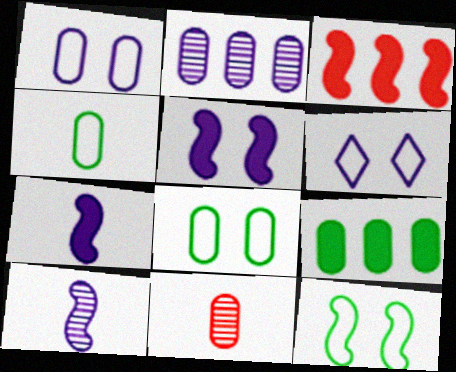[[1, 9, 11], 
[2, 6, 7], 
[3, 10, 12]]